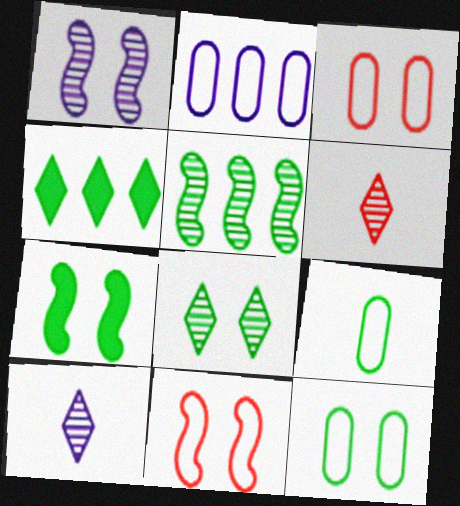[[1, 7, 11], 
[2, 3, 9], 
[2, 6, 7], 
[7, 8, 12]]